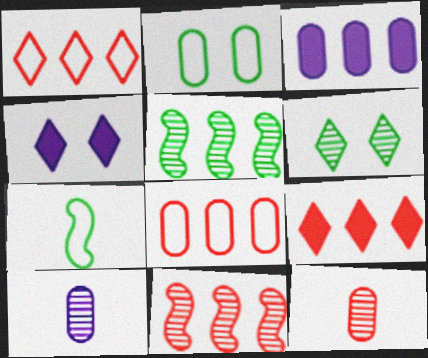[[1, 3, 5], 
[2, 3, 12], 
[6, 10, 11], 
[8, 9, 11]]